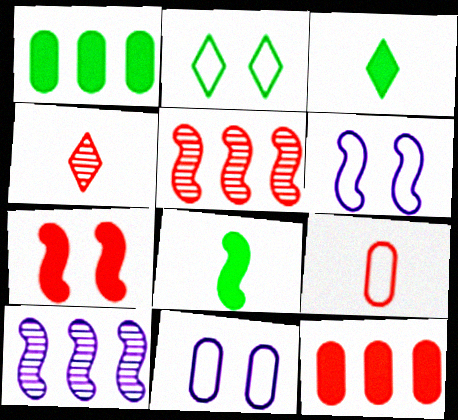[[1, 4, 6], 
[3, 5, 11], 
[5, 6, 8]]